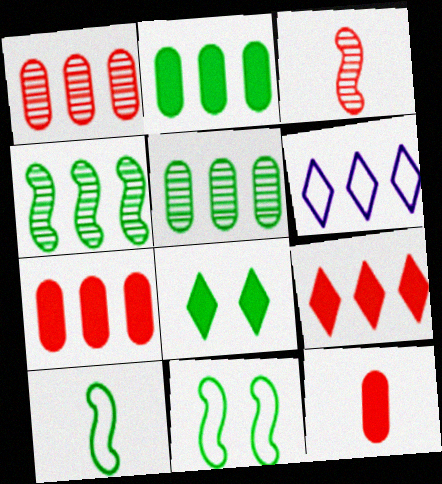[[4, 6, 7], 
[5, 8, 10]]